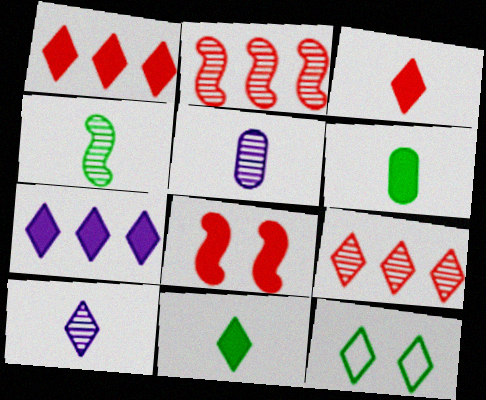[[1, 10, 12], 
[6, 7, 8]]